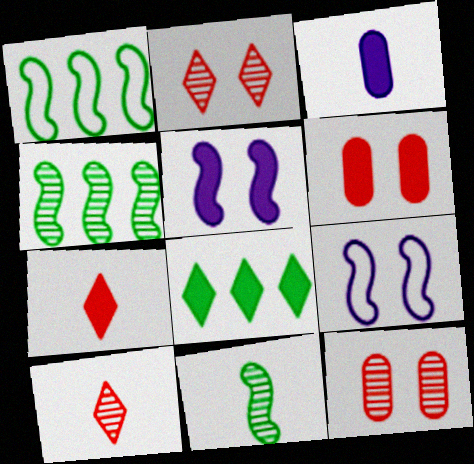[[1, 2, 3]]